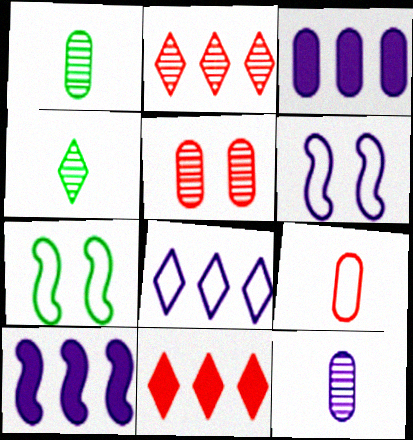[[1, 6, 11], 
[7, 8, 9], 
[7, 11, 12]]